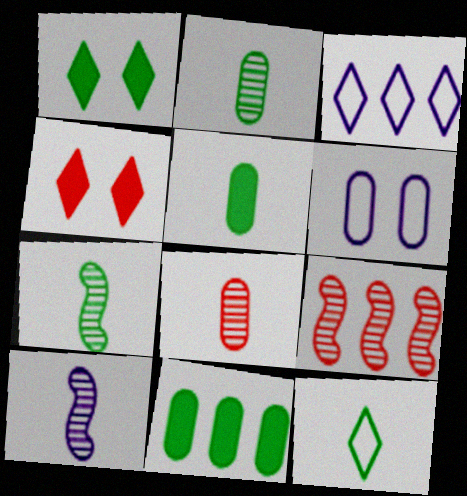[[3, 9, 11], 
[5, 7, 12], 
[6, 8, 11]]